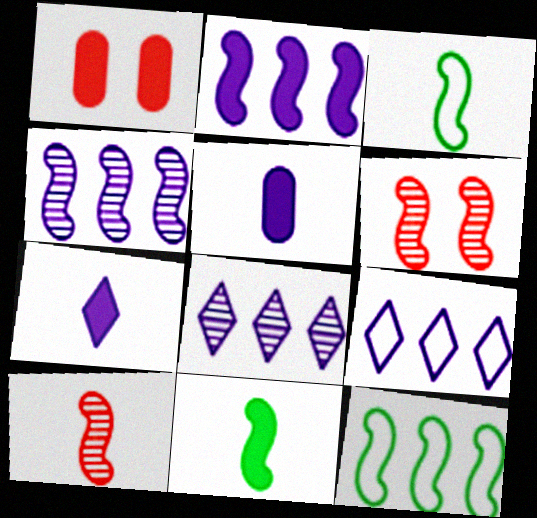[[1, 3, 8], 
[2, 3, 6]]